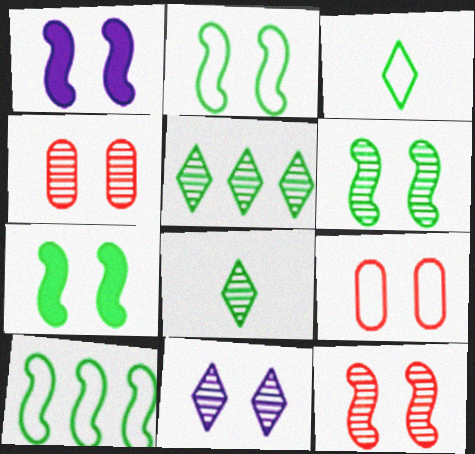[[1, 2, 12], 
[2, 6, 7], 
[4, 6, 11], 
[7, 9, 11]]